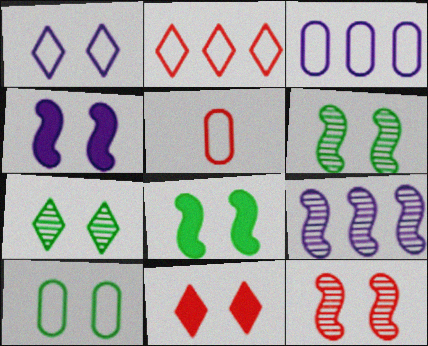[[1, 7, 11], 
[3, 5, 10], 
[7, 8, 10]]